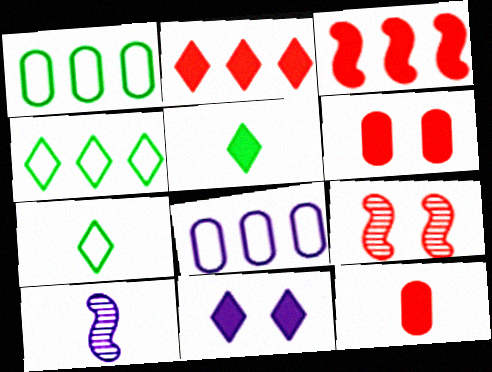[[2, 5, 11], 
[4, 6, 10], 
[5, 8, 9], 
[7, 10, 12], 
[8, 10, 11]]